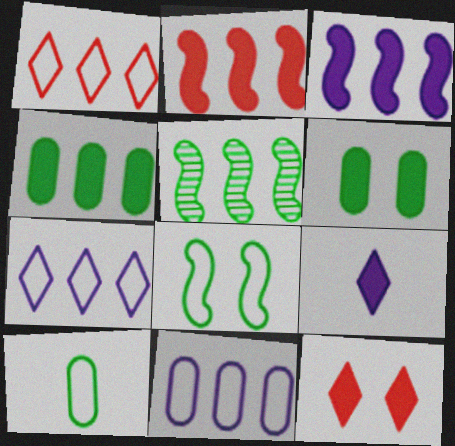[[2, 6, 9]]